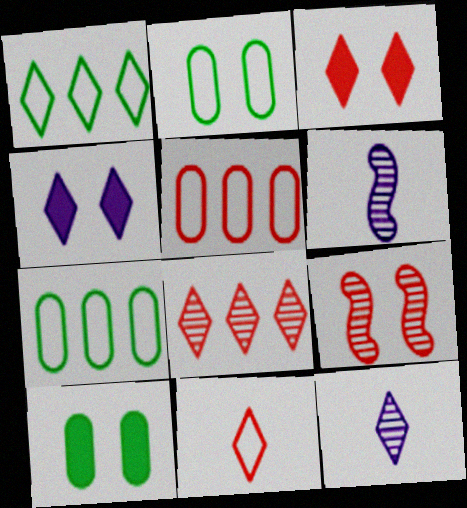[[1, 3, 12], 
[2, 4, 9], 
[3, 6, 7], 
[3, 8, 11]]